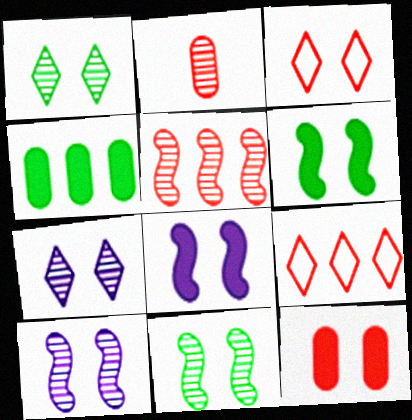[]